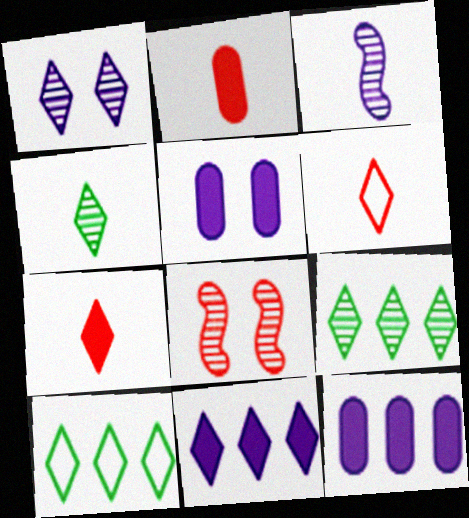[[1, 7, 10]]